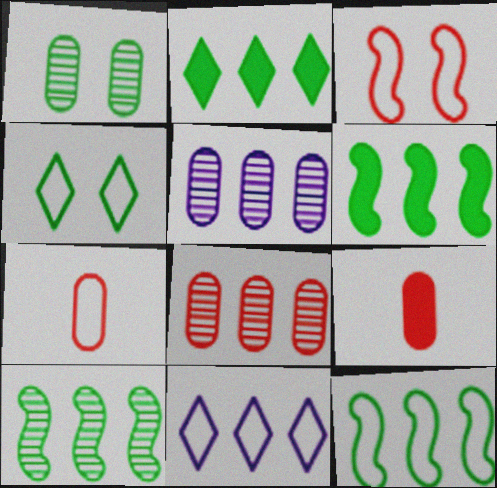[[6, 8, 11], 
[6, 10, 12]]